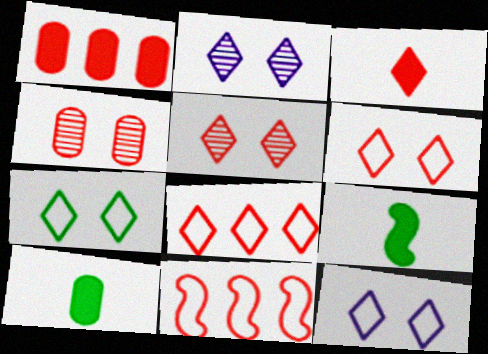[[2, 10, 11], 
[3, 4, 11], 
[3, 5, 8], 
[6, 7, 12]]